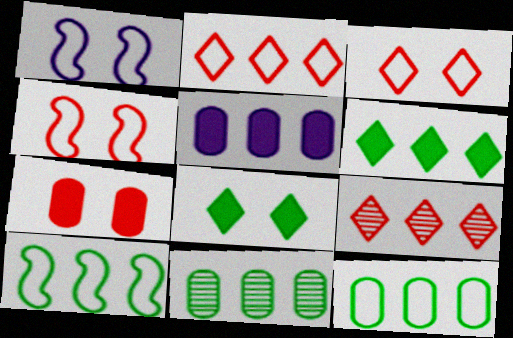[[5, 9, 10], 
[6, 10, 11]]